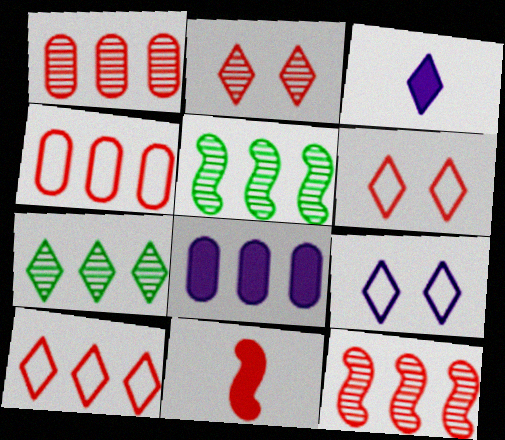[[1, 6, 11], 
[2, 4, 11], 
[3, 6, 7], 
[5, 8, 10]]